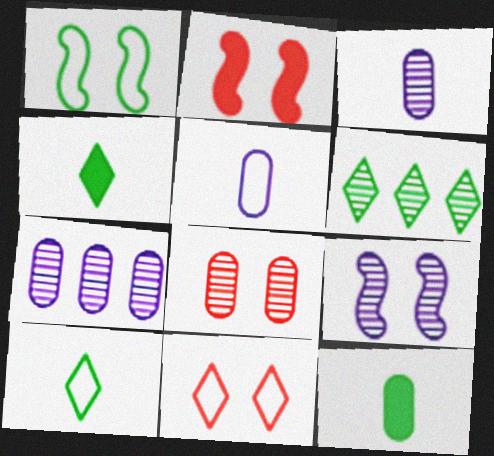[[1, 2, 9], 
[1, 6, 12], 
[2, 5, 6], 
[2, 7, 10], 
[2, 8, 11]]